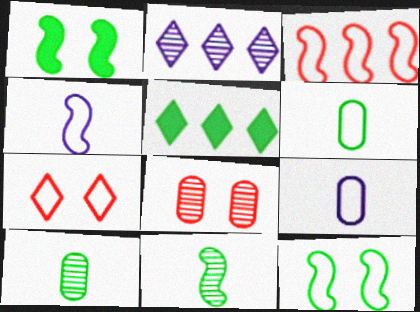[[2, 8, 11], 
[3, 4, 12], 
[4, 5, 8], 
[5, 10, 12]]